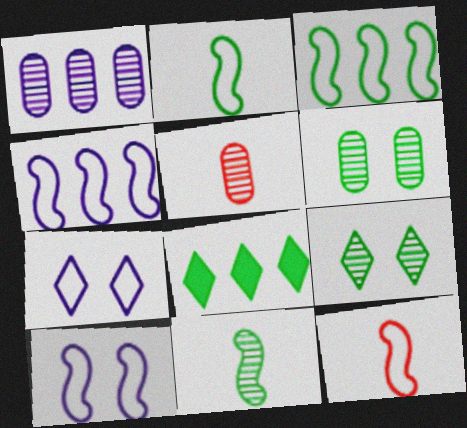[[1, 5, 6], 
[2, 6, 8], 
[3, 10, 12], 
[5, 8, 10]]